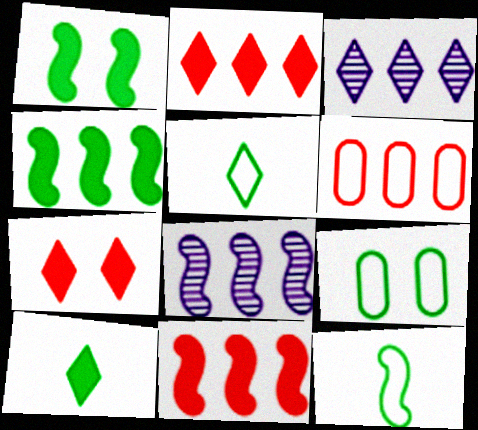[[3, 4, 6], 
[3, 5, 7]]